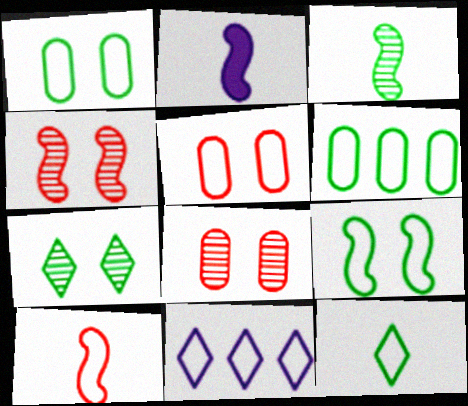[[1, 10, 11], 
[2, 3, 10], 
[6, 9, 12]]